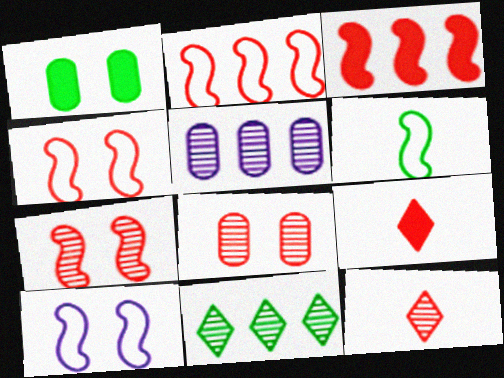[[1, 6, 11], 
[2, 6, 10], 
[2, 8, 9]]